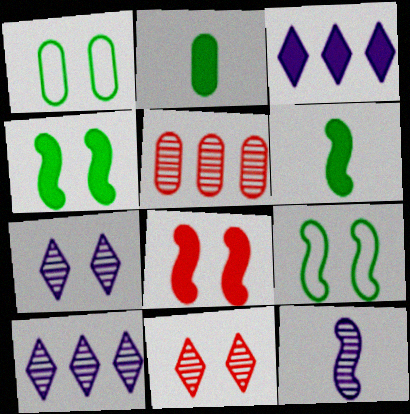[[1, 7, 8], 
[2, 3, 8]]